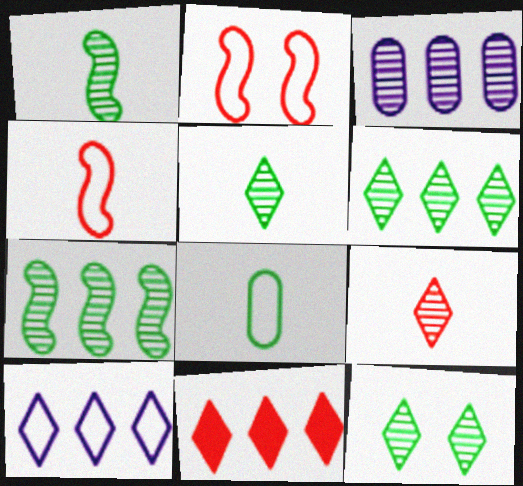[[2, 8, 10], 
[5, 6, 12], 
[6, 10, 11]]